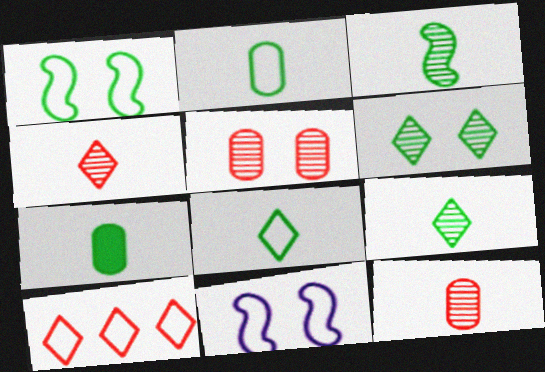[[2, 10, 11], 
[3, 7, 8]]